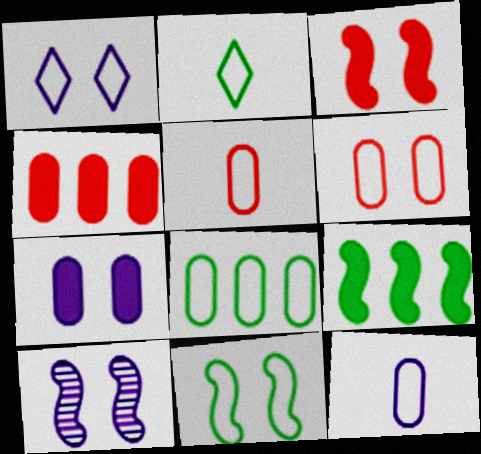[[1, 6, 11], 
[1, 7, 10], 
[2, 4, 10], 
[2, 8, 11], 
[3, 10, 11], 
[6, 8, 12]]